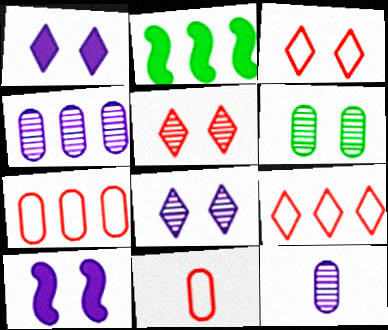[[2, 3, 12], 
[2, 4, 9], 
[2, 8, 11], 
[3, 6, 10]]